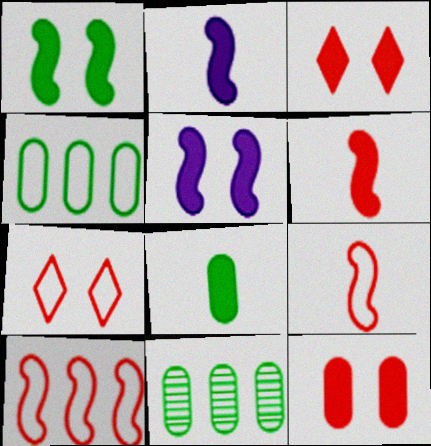[[2, 7, 11]]